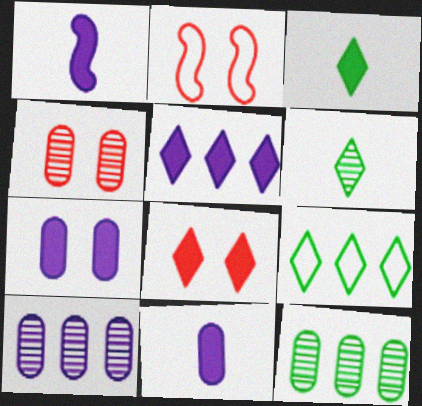[[1, 4, 9], 
[1, 5, 7], 
[2, 3, 10], 
[2, 4, 8], 
[3, 5, 8]]